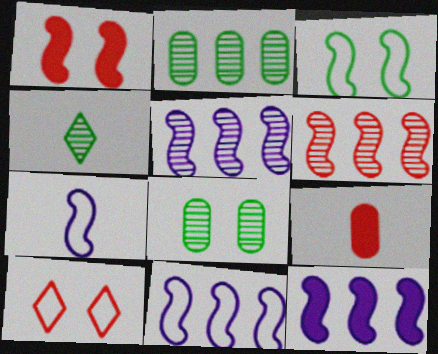[[4, 7, 9], 
[5, 11, 12], 
[6, 9, 10]]